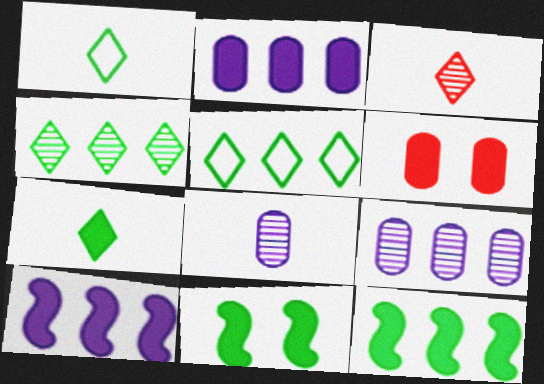[[6, 7, 10]]